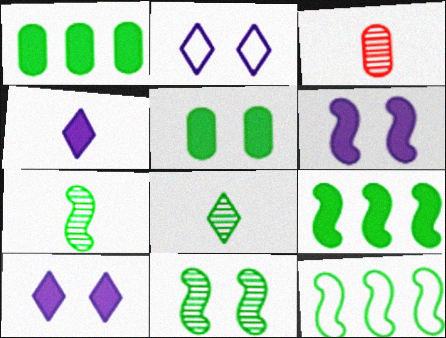[[2, 3, 9], 
[3, 10, 12], 
[5, 8, 12]]